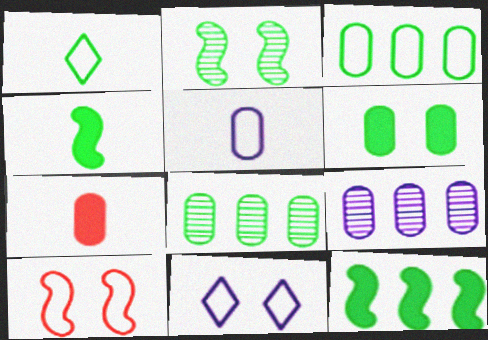[]